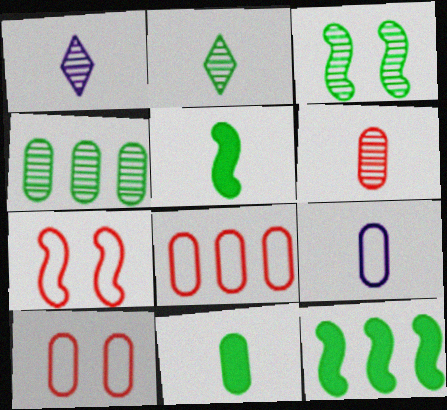[[1, 10, 12], 
[2, 3, 4], 
[6, 9, 11]]